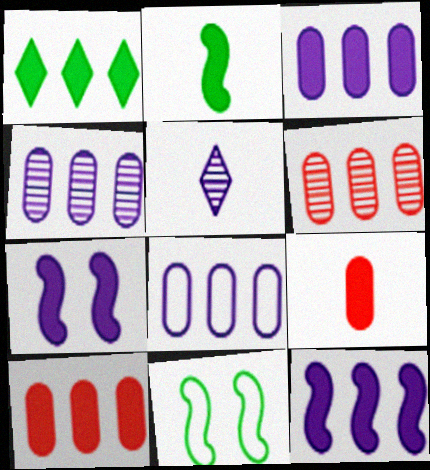[[1, 7, 9], 
[1, 10, 12], 
[3, 4, 8], 
[5, 7, 8], 
[5, 10, 11]]